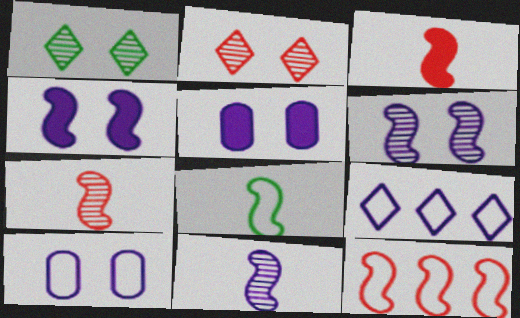[[3, 8, 11], 
[5, 9, 11]]